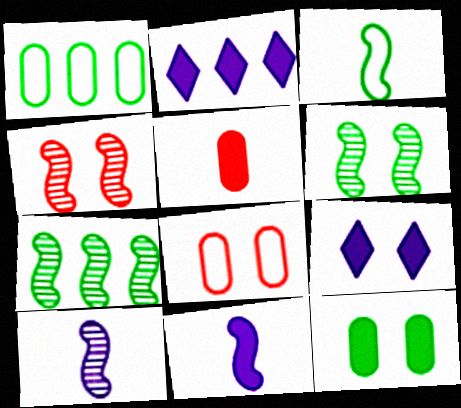[[4, 7, 10], 
[6, 8, 9]]